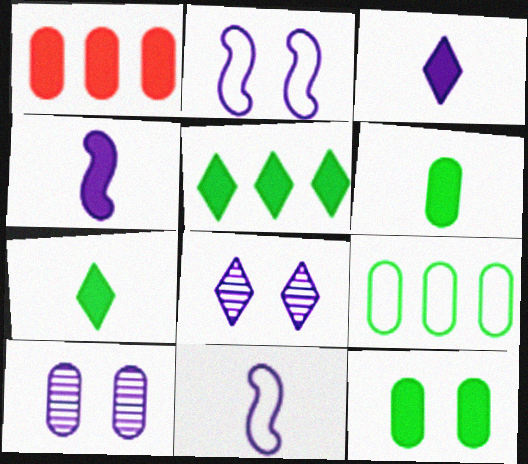[]